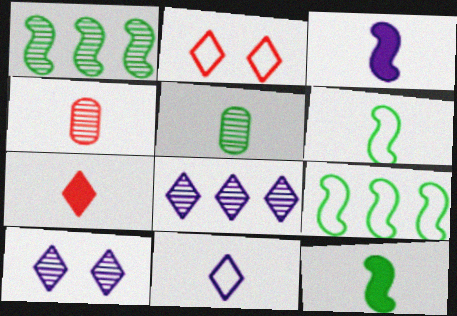[[1, 4, 10], 
[4, 11, 12]]